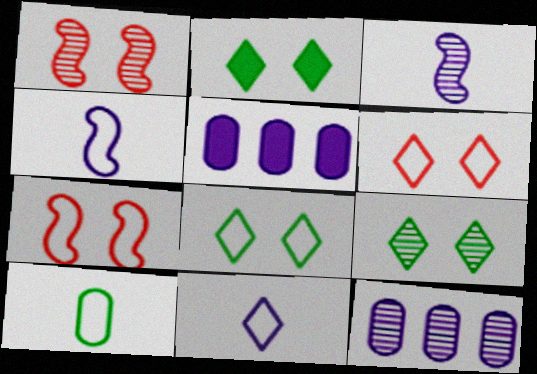[[2, 8, 9]]